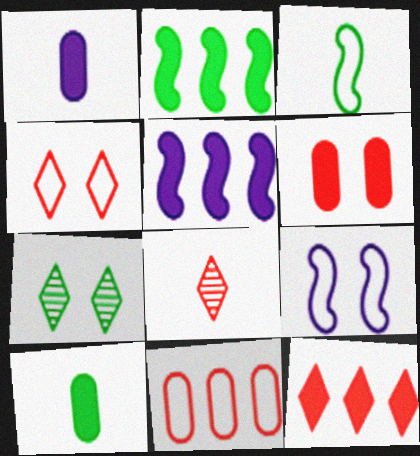[[1, 3, 8], 
[4, 8, 12], 
[6, 7, 9]]